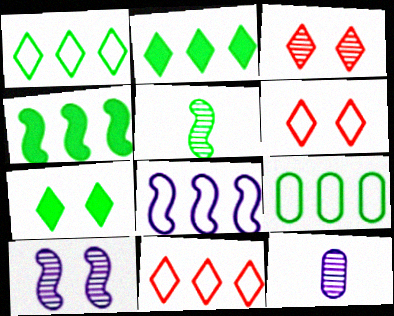[[4, 6, 12], 
[5, 7, 9], 
[8, 9, 11]]